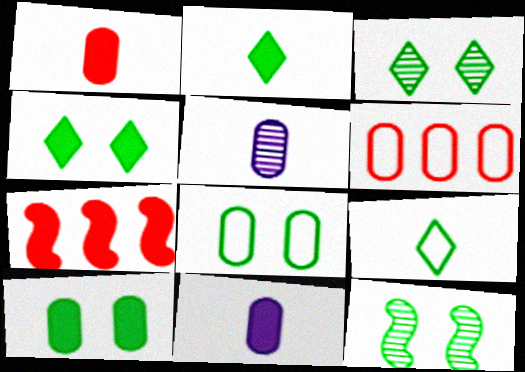[[4, 7, 11], 
[4, 8, 12], 
[5, 6, 10]]